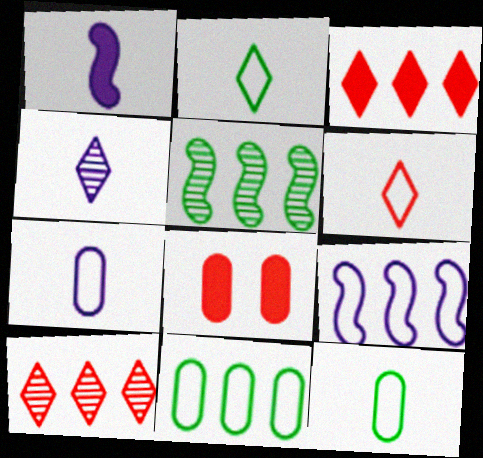[[1, 4, 7]]